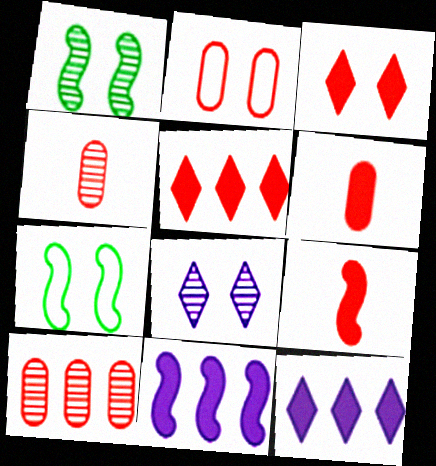[[2, 6, 10], 
[4, 7, 12]]